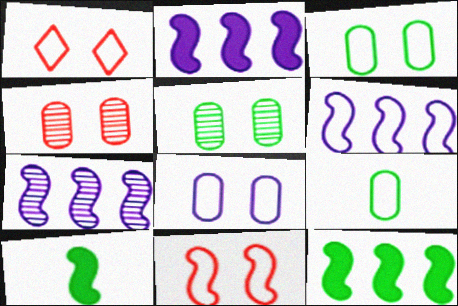[[1, 6, 9], 
[2, 6, 7], 
[7, 10, 11]]